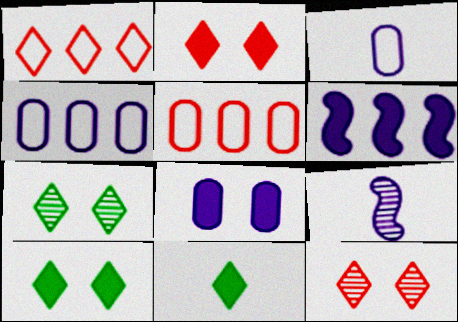[[5, 9, 10]]